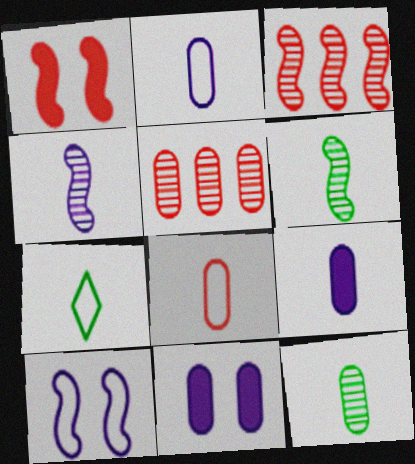[[3, 7, 11], 
[8, 9, 12]]